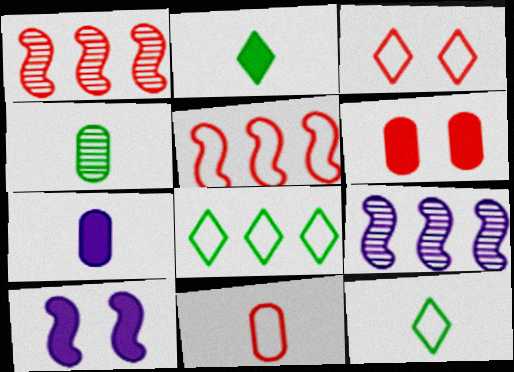[[3, 5, 11], 
[4, 7, 11], 
[6, 9, 12]]